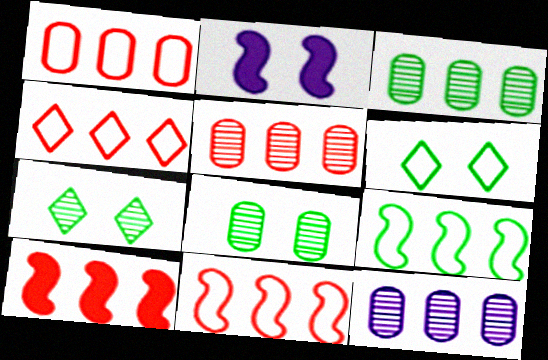[[1, 4, 11], 
[3, 5, 12], 
[4, 5, 10]]